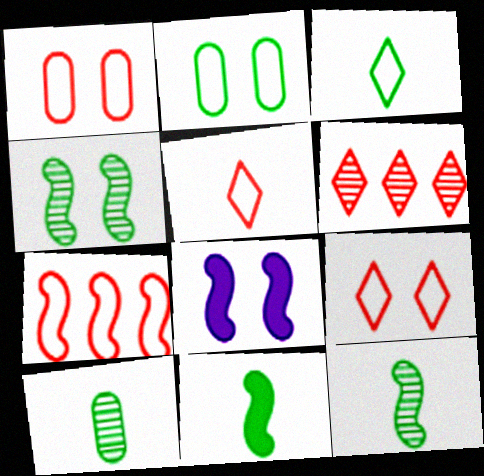[[1, 5, 7], 
[3, 10, 11], 
[7, 8, 12]]